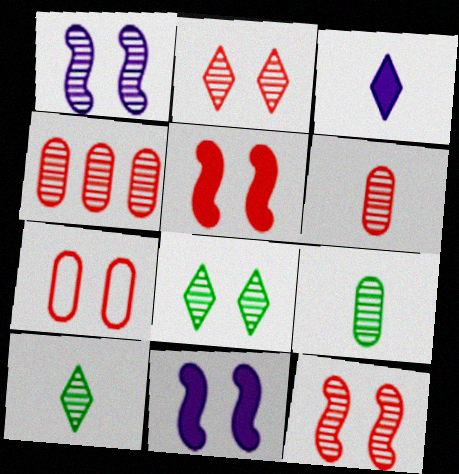[[1, 4, 10], 
[2, 5, 7], 
[7, 8, 11]]